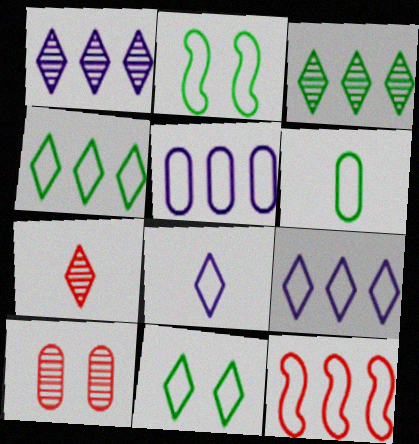[[2, 4, 6], 
[4, 5, 12]]